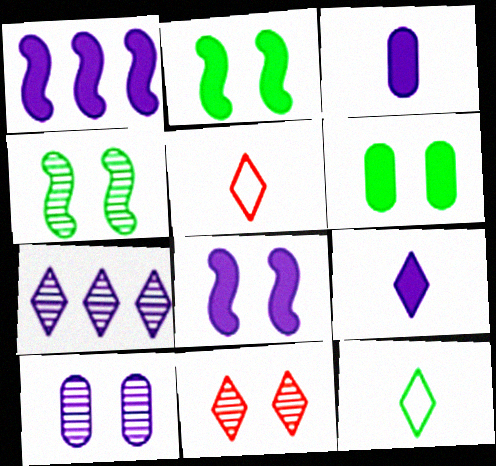[[4, 10, 11]]